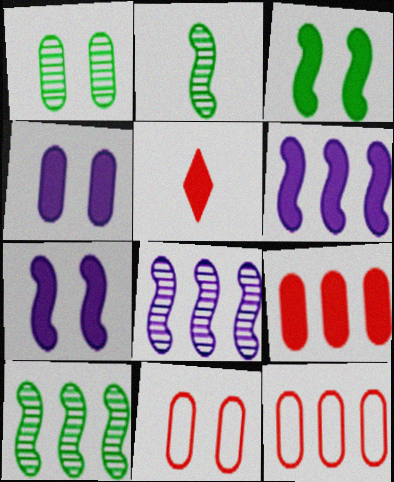[[1, 4, 11]]